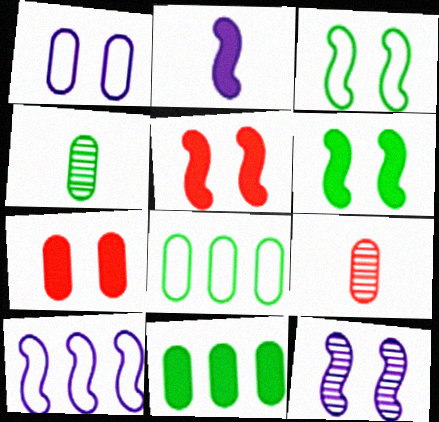[[1, 9, 11], 
[2, 10, 12], 
[3, 5, 12]]